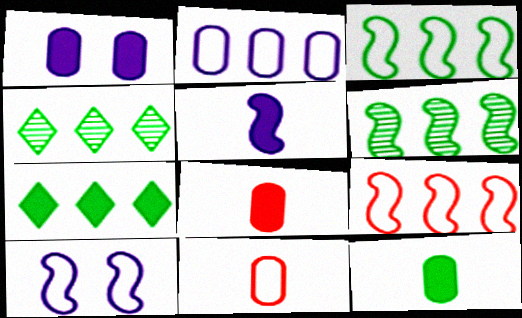[[4, 8, 10]]